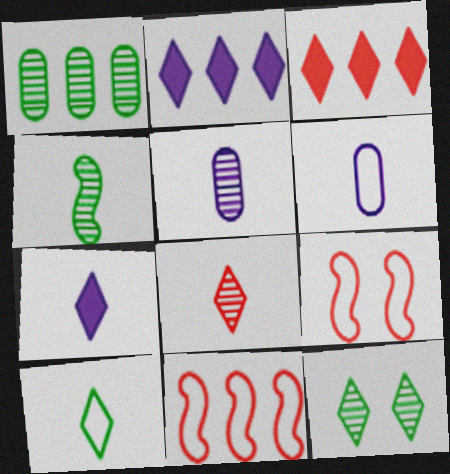[[1, 2, 11], 
[1, 4, 12], 
[1, 7, 9], 
[4, 5, 8], 
[7, 8, 10]]